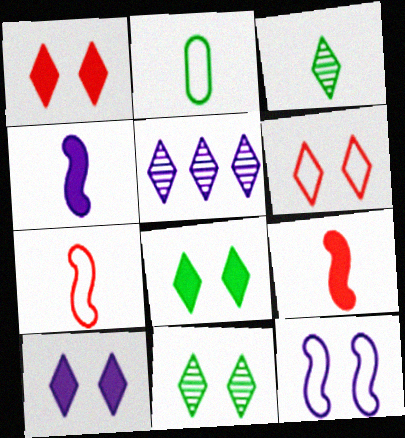[[1, 8, 10], 
[6, 10, 11]]